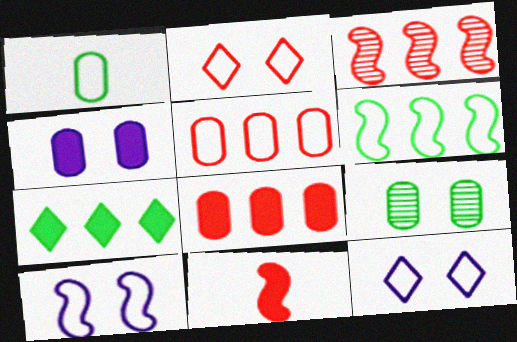[[4, 7, 11]]